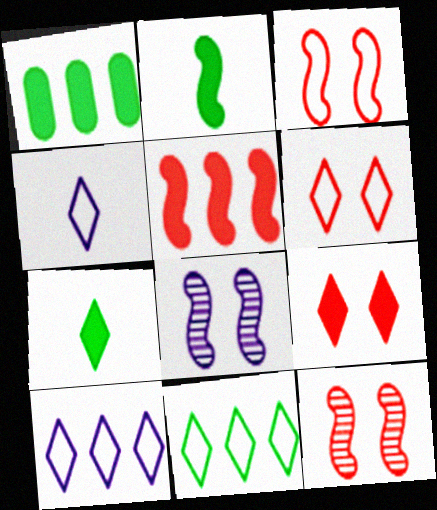[[1, 4, 12], 
[4, 6, 11]]